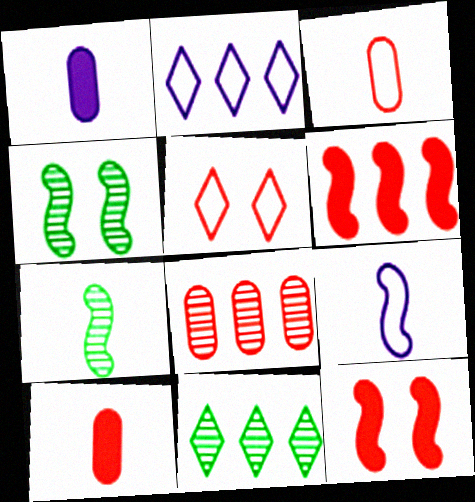[[2, 4, 10], 
[4, 6, 9]]